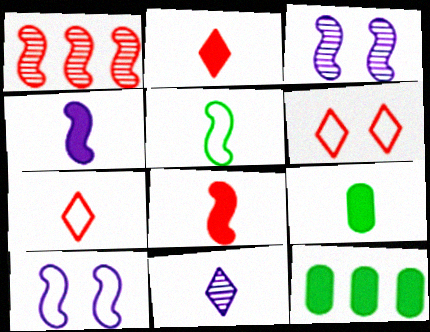[[2, 4, 9], 
[3, 7, 12]]